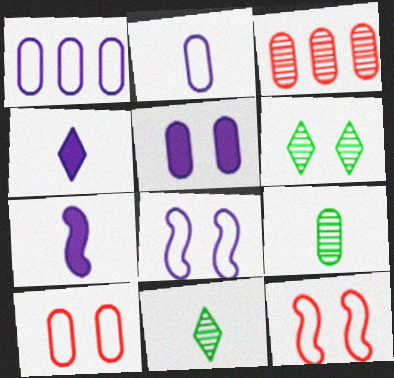[[5, 6, 12]]